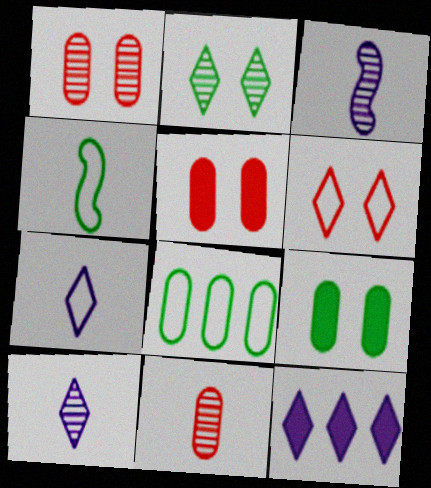[[1, 4, 12]]